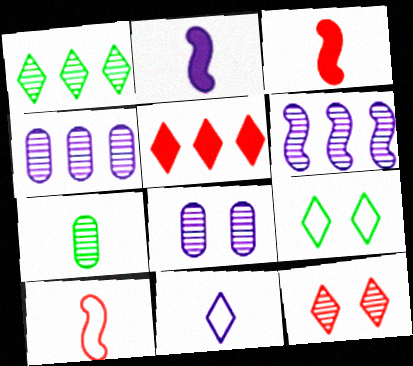[[3, 4, 9], 
[3, 7, 11], 
[6, 7, 12]]